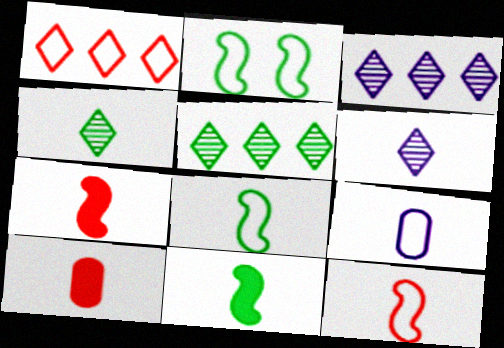[[1, 2, 9], 
[2, 3, 10], 
[4, 7, 9], 
[6, 8, 10]]